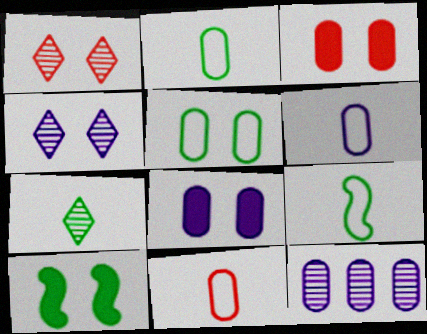[[2, 3, 12], 
[2, 6, 11], 
[6, 8, 12]]